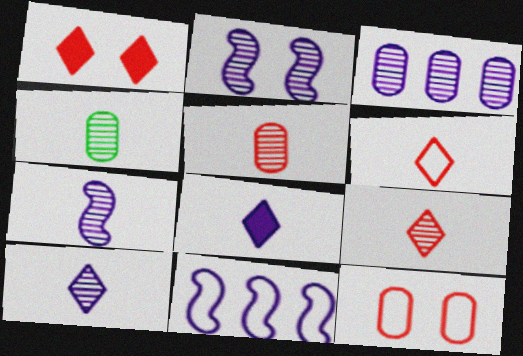[[1, 4, 11], 
[2, 3, 10], 
[4, 7, 9]]